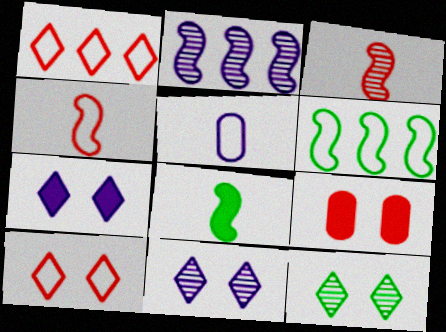[[1, 3, 9], 
[2, 5, 7], 
[5, 6, 10], 
[7, 10, 12]]